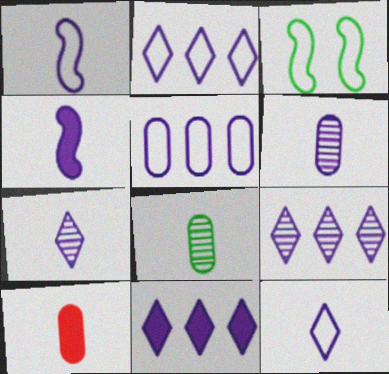[[2, 9, 11], 
[3, 9, 10], 
[4, 6, 12]]